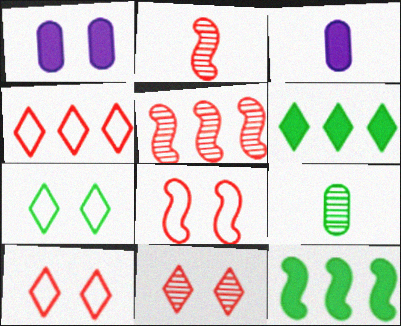[[3, 5, 7], 
[7, 9, 12]]